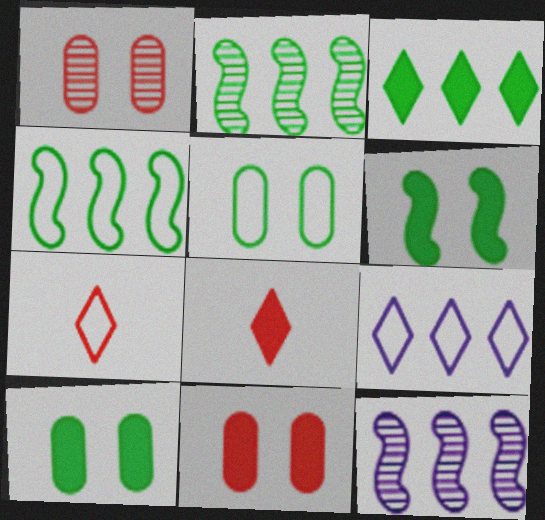[[5, 8, 12], 
[7, 10, 12]]